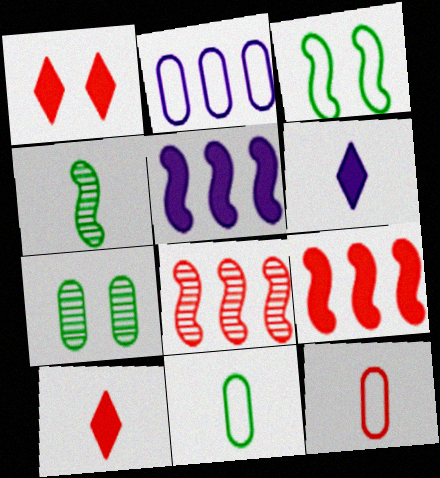[[1, 2, 4], 
[1, 8, 12], 
[4, 6, 12]]